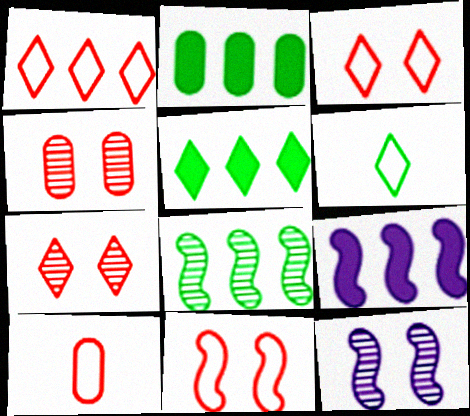[[1, 10, 11], 
[4, 6, 9], 
[5, 10, 12]]